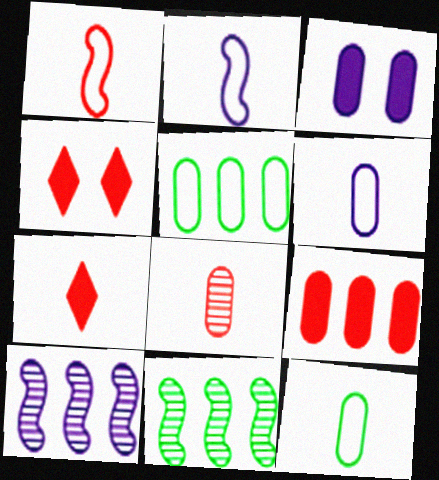[[1, 7, 8], 
[3, 5, 8], 
[4, 6, 11], 
[4, 10, 12]]